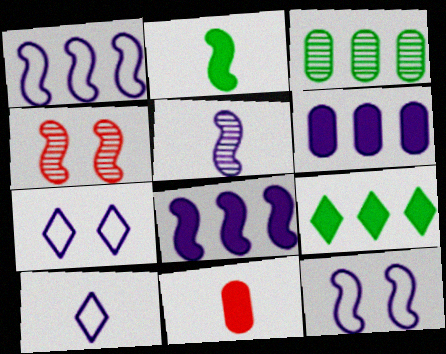[[1, 2, 4], 
[5, 6, 7], 
[5, 8, 12]]